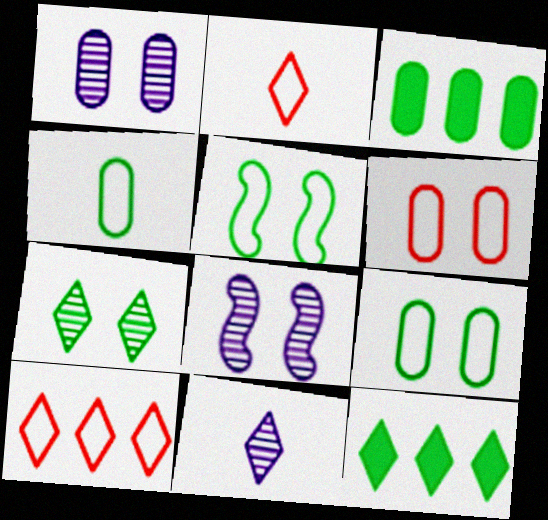[[2, 3, 8]]